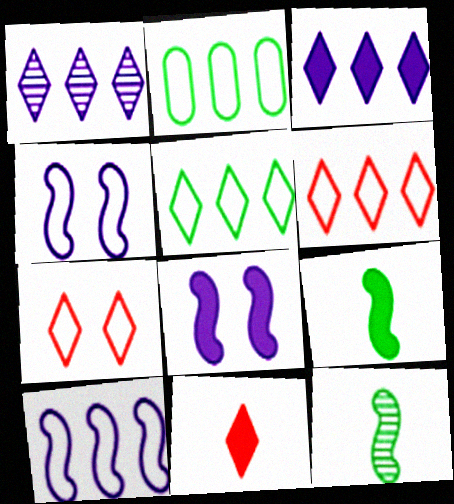[[2, 6, 10]]